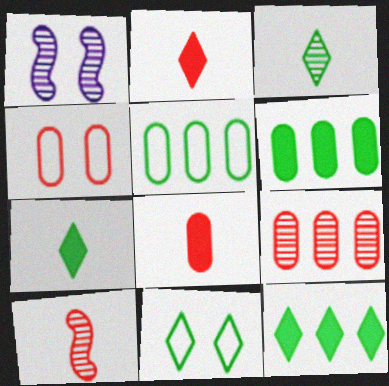[[1, 2, 5], 
[1, 3, 9], 
[3, 11, 12], 
[4, 8, 9]]